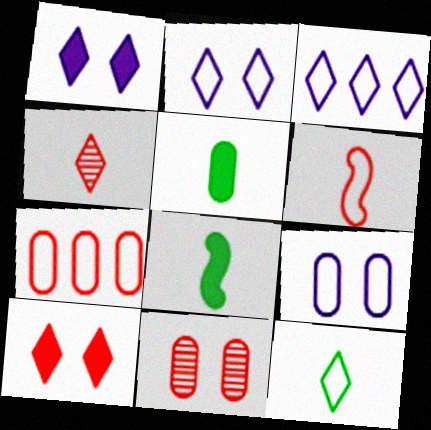[[3, 8, 11]]